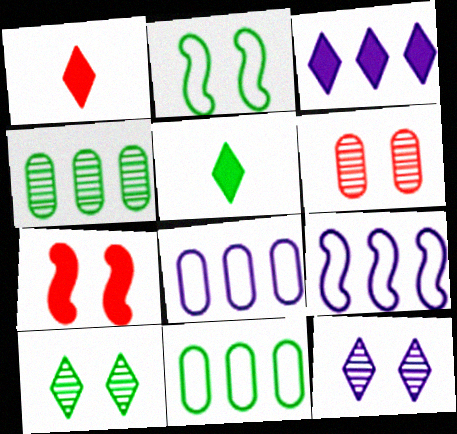[[2, 4, 5], 
[5, 6, 9]]